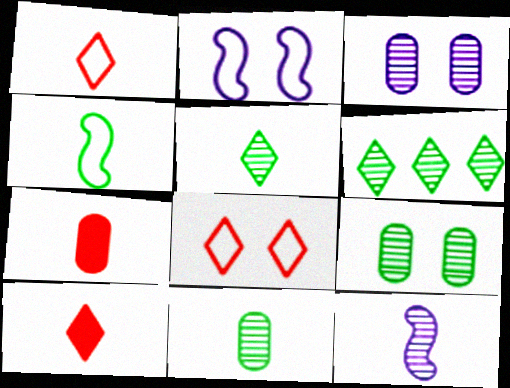[[2, 6, 7]]